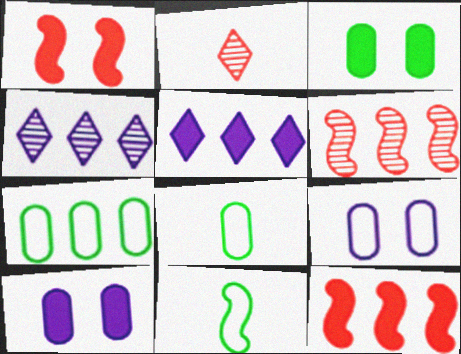[[1, 4, 8], 
[4, 7, 12], 
[5, 6, 7]]